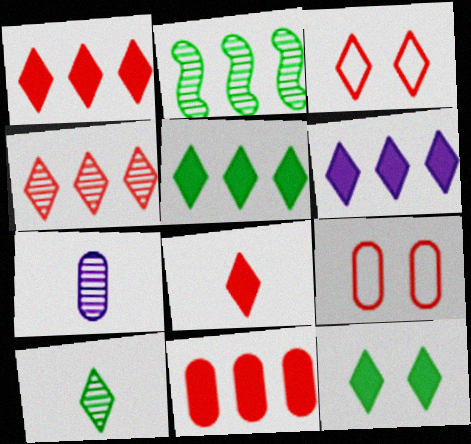[[1, 5, 6], 
[3, 4, 8], 
[3, 6, 10], 
[6, 8, 12]]